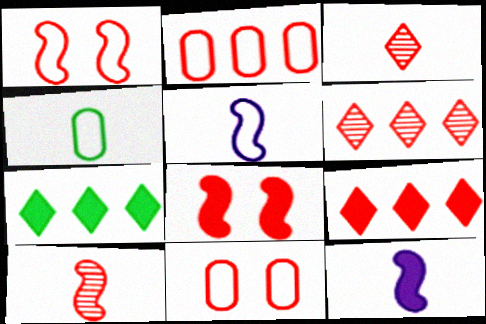[[2, 3, 8], 
[3, 4, 12], 
[9, 10, 11]]